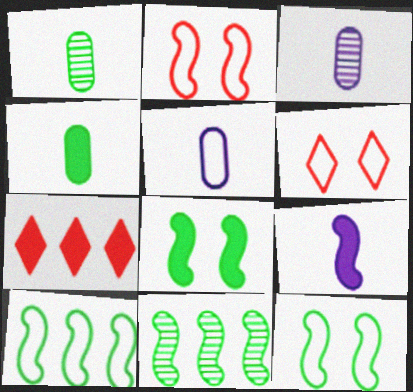[[2, 9, 11], 
[3, 7, 12], 
[5, 6, 10]]